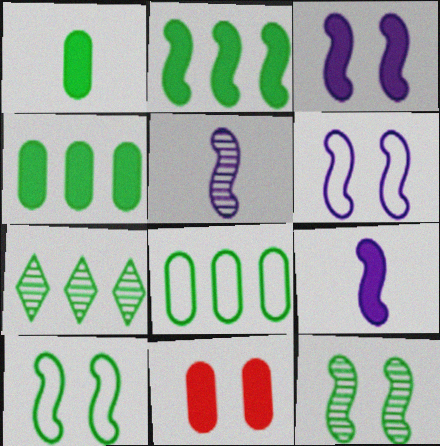[[1, 7, 10], 
[2, 7, 8]]